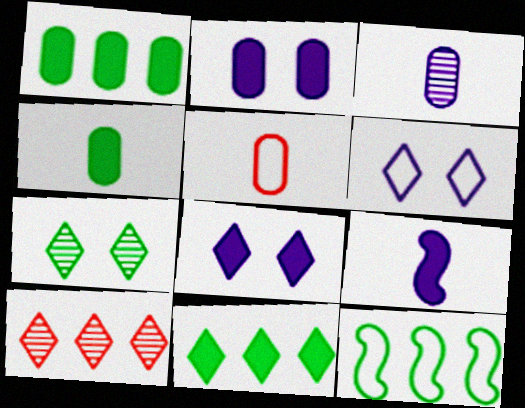[[3, 4, 5], 
[4, 7, 12], 
[5, 6, 12]]